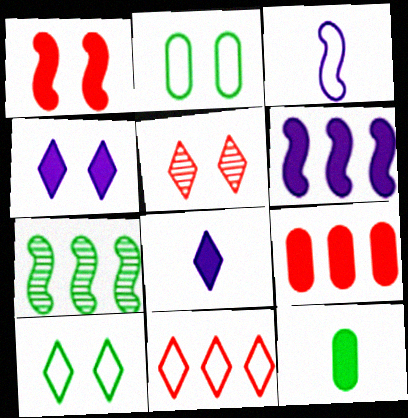[[1, 3, 7], 
[2, 3, 11], 
[4, 5, 10], 
[7, 10, 12]]